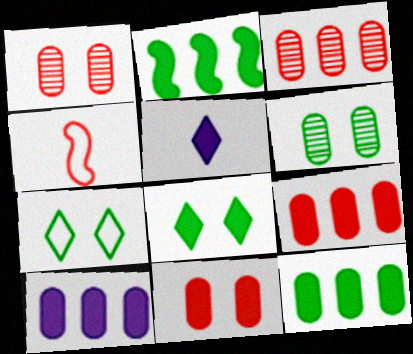[[2, 5, 11], 
[9, 10, 12]]